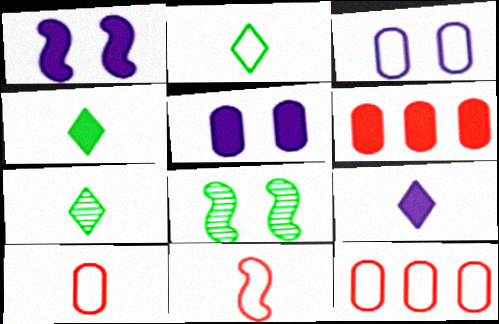[[1, 4, 6], 
[1, 7, 12], 
[2, 4, 7], 
[8, 9, 12]]